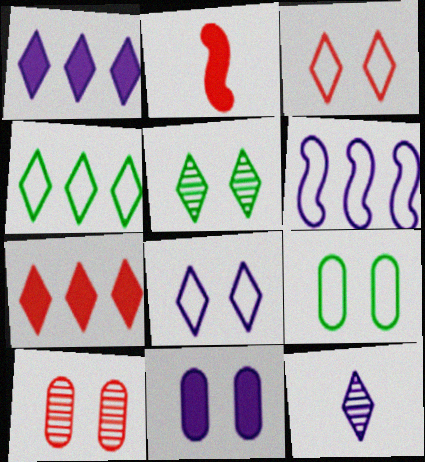[[1, 8, 12], 
[6, 11, 12], 
[9, 10, 11]]